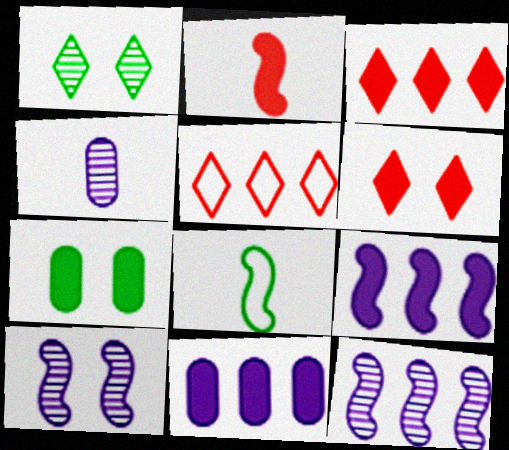[]